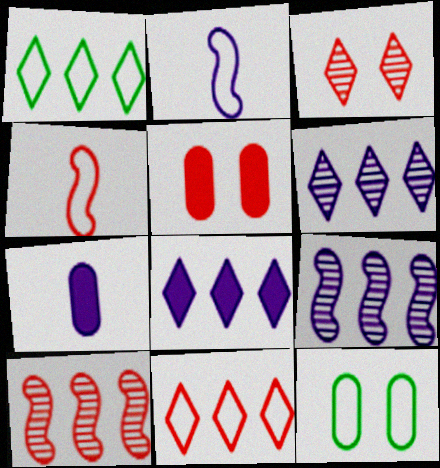[[2, 11, 12]]